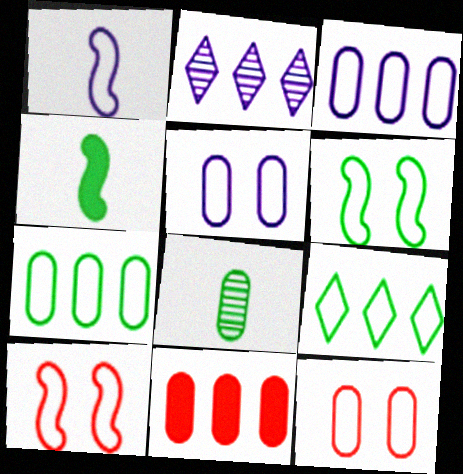[[1, 9, 12], 
[2, 4, 12], 
[5, 8, 11]]